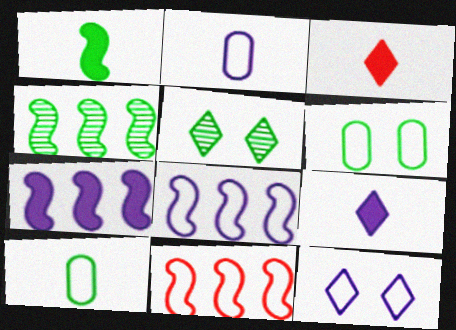[[2, 8, 12], 
[4, 7, 11], 
[10, 11, 12]]